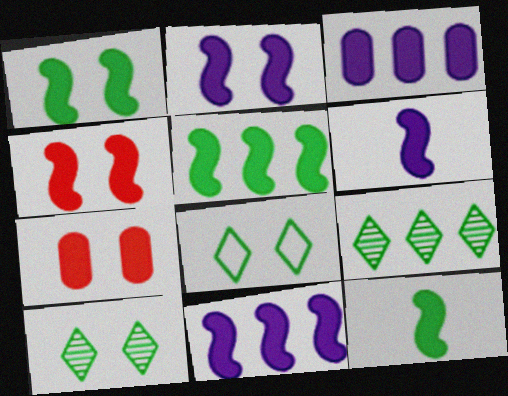[[1, 2, 4], 
[1, 5, 12], 
[2, 6, 11], 
[4, 5, 6], 
[4, 11, 12]]